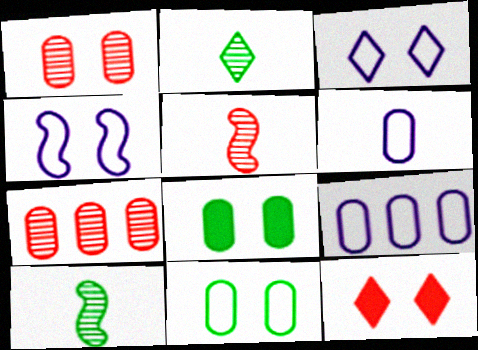[[6, 7, 8], 
[9, 10, 12]]